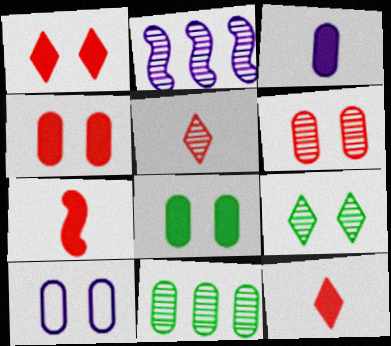[[6, 8, 10]]